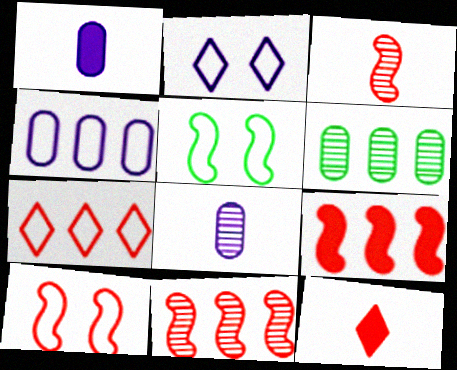[[3, 9, 10]]